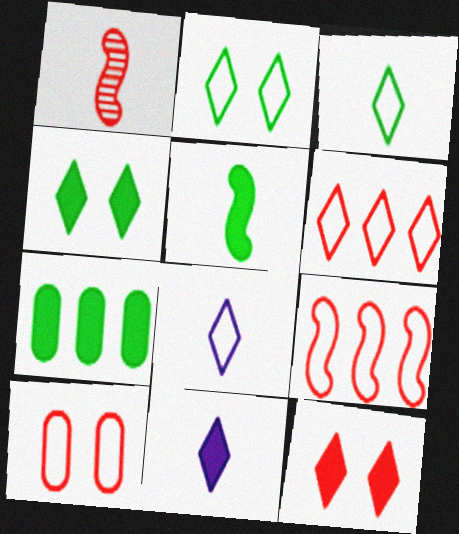[[2, 6, 8], 
[4, 5, 7]]